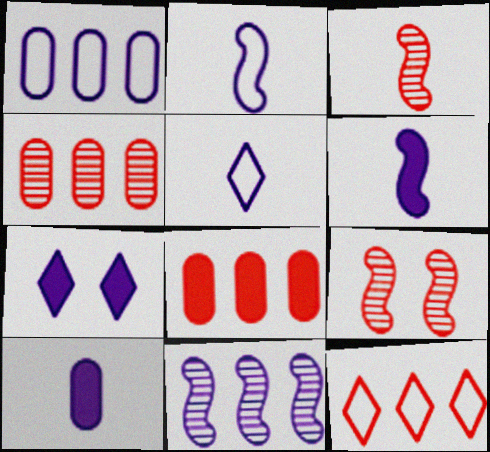[]